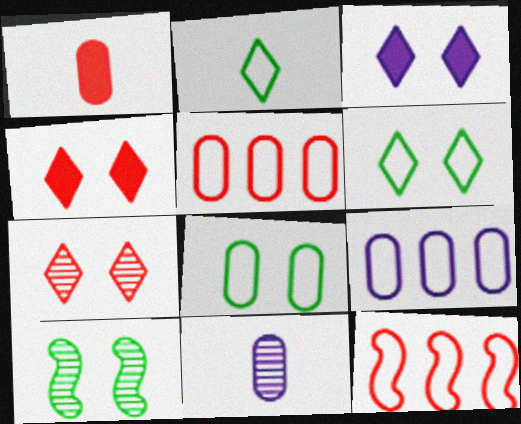[[1, 7, 12], 
[3, 6, 7]]